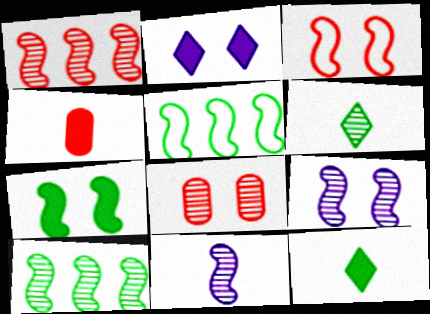[[3, 7, 9]]